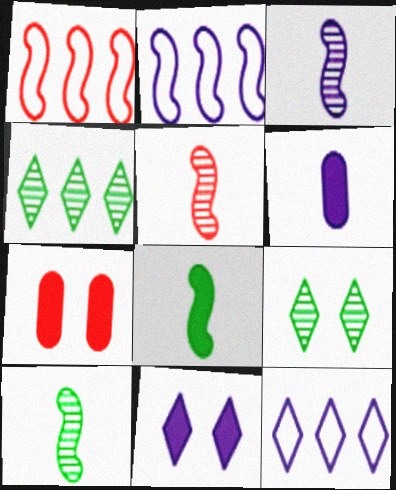[[1, 6, 9], 
[3, 5, 10], 
[7, 10, 12]]